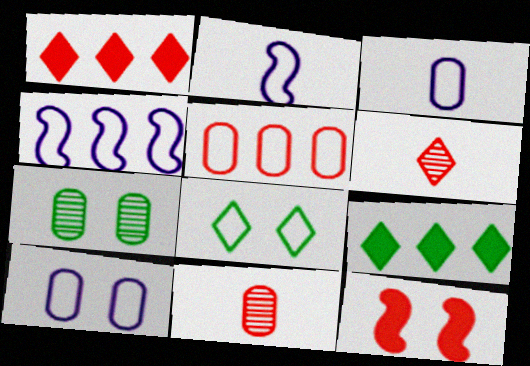[[1, 2, 7], 
[2, 5, 8], 
[5, 6, 12]]